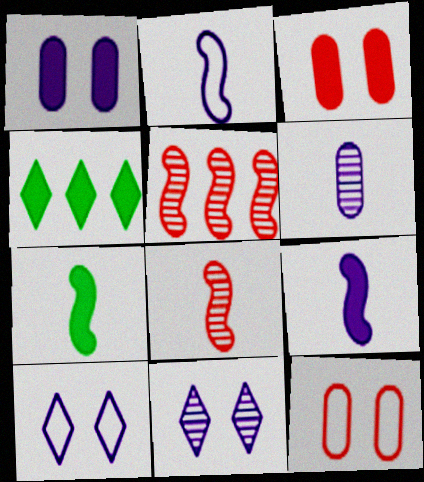[[2, 7, 8], 
[3, 4, 9]]